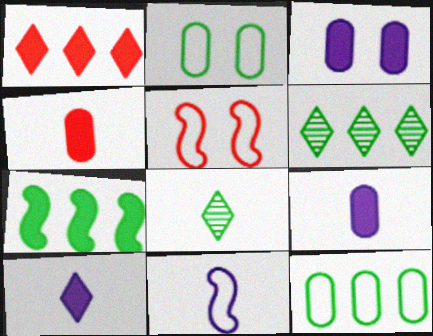[[2, 7, 8], 
[4, 8, 11], 
[5, 6, 9], 
[6, 7, 12]]